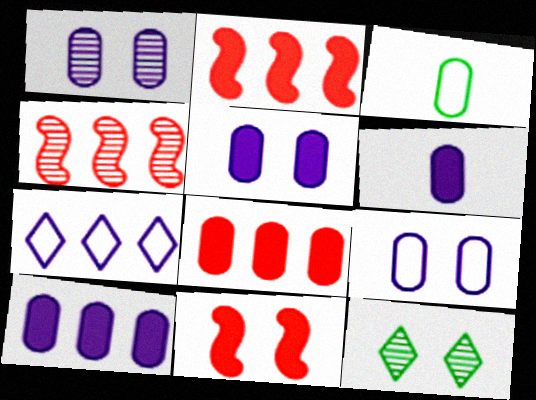[[1, 3, 8], 
[1, 5, 9], 
[5, 6, 10], 
[9, 11, 12]]